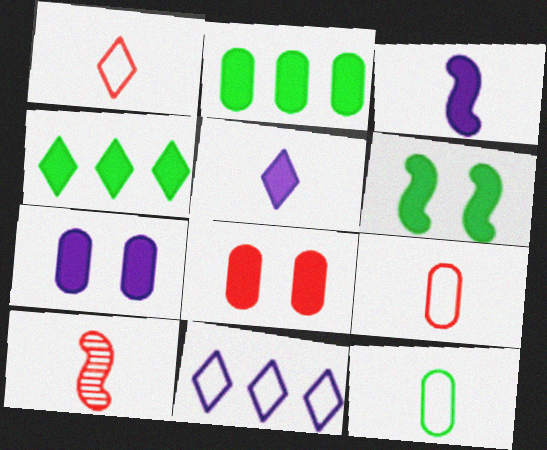[[3, 4, 8], 
[5, 10, 12]]